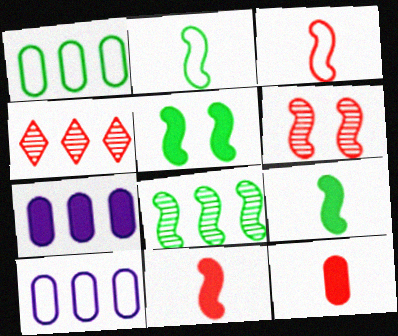[[2, 5, 8]]